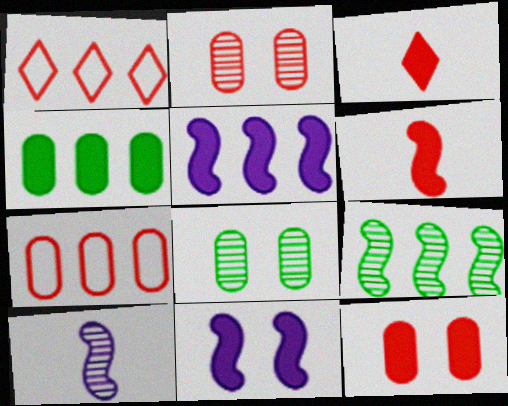[[1, 2, 6], 
[3, 4, 11]]